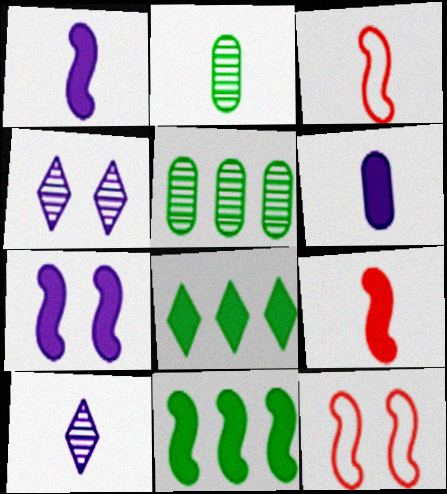[[7, 9, 11]]